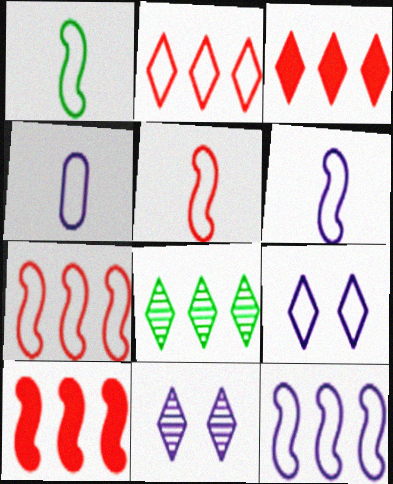[[1, 5, 6], 
[4, 9, 12]]